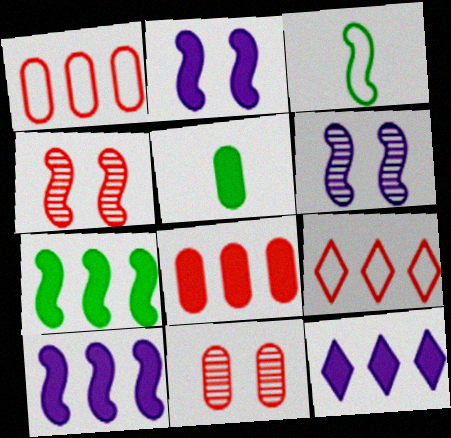[[3, 4, 10], 
[3, 11, 12], 
[5, 6, 9], 
[7, 8, 12]]